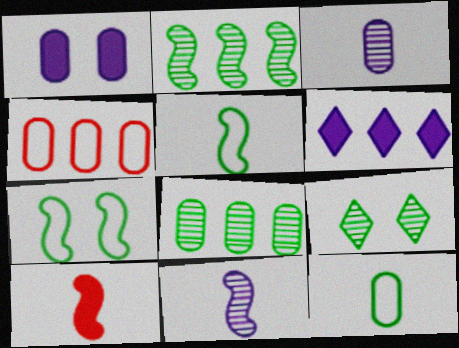[[2, 4, 6], 
[5, 10, 11]]